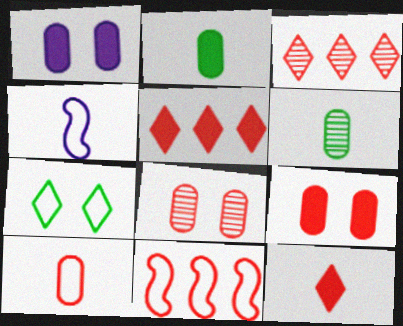[[4, 6, 12], 
[8, 11, 12]]